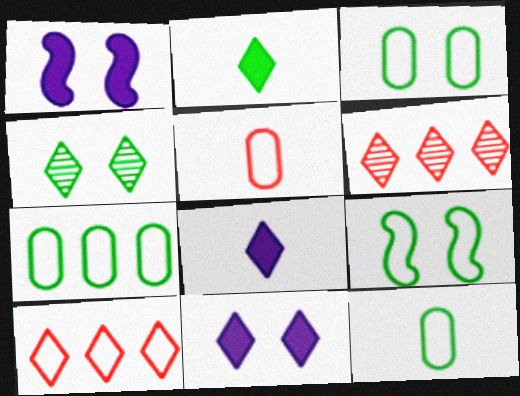[[1, 6, 12], 
[3, 7, 12], 
[4, 8, 10]]